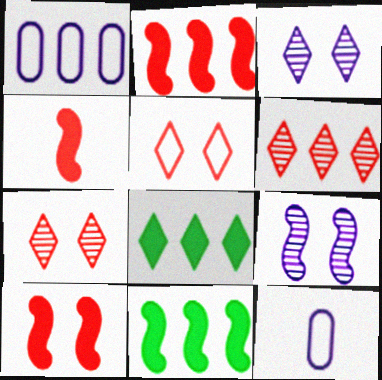[[1, 6, 11], 
[2, 4, 10], 
[7, 11, 12]]